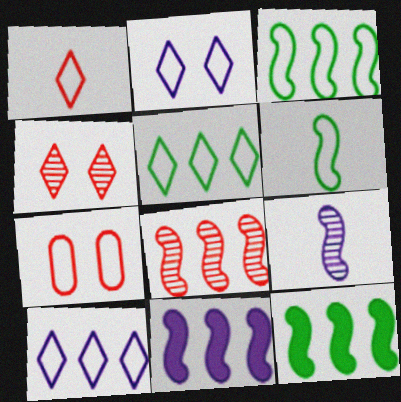[[1, 2, 5], 
[3, 8, 11], 
[6, 7, 10]]